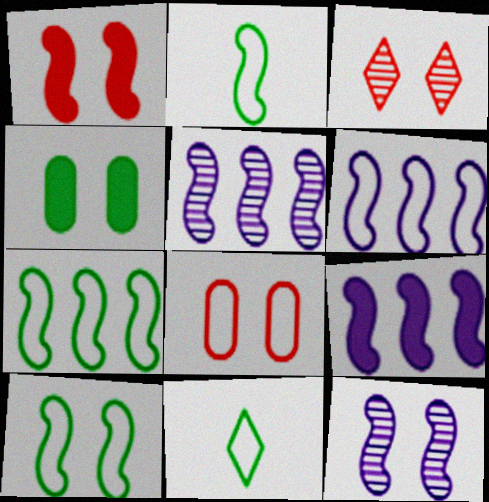[[1, 2, 5], 
[1, 3, 8], 
[1, 10, 12], 
[2, 7, 10], 
[5, 6, 9], 
[6, 8, 11]]